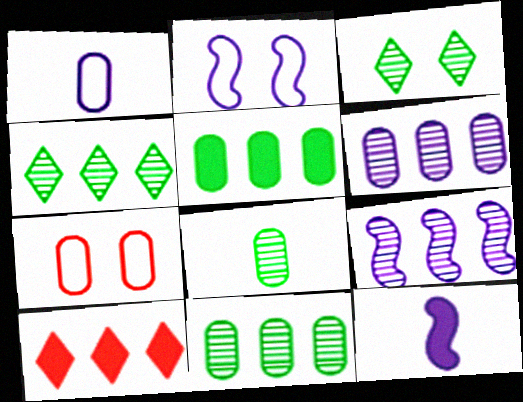[[2, 8, 10], 
[2, 9, 12], 
[4, 7, 12]]